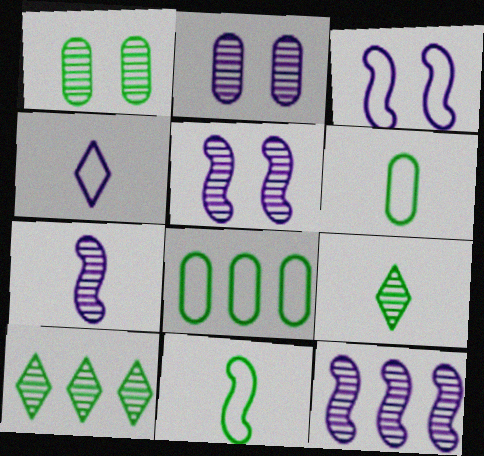[[5, 7, 12]]